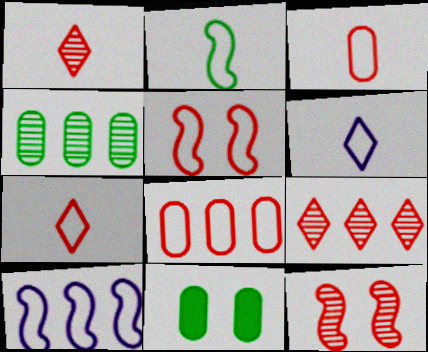[[1, 10, 11], 
[2, 3, 6], 
[2, 5, 10], 
[5, 7, 8]]